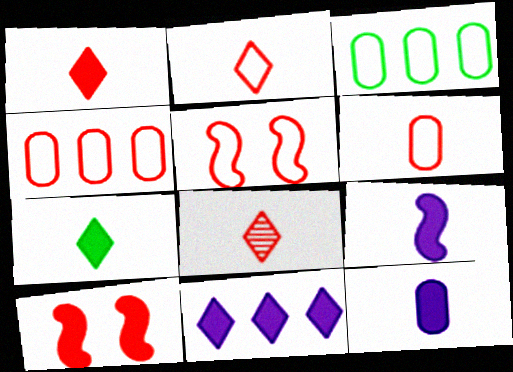[[1, 2, 8], 
[2, 4, 5], 
[4, 8, 10]]